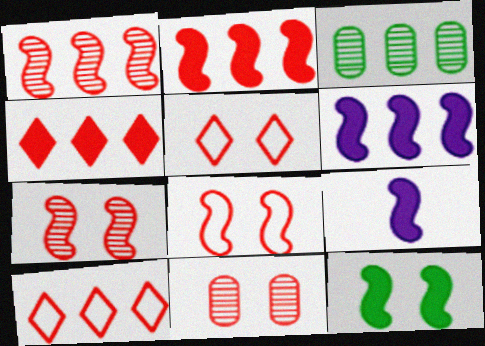[[2, 9, 12], 
[3, 5, 9], 
[3, 6, 10]]